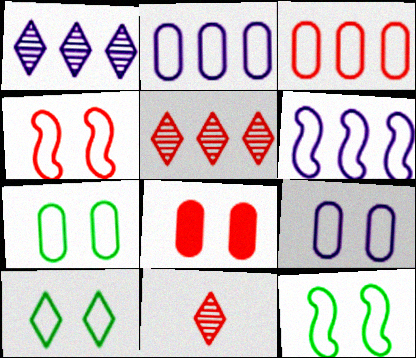[[4, 9, 10], 
[7, 10, 12]]